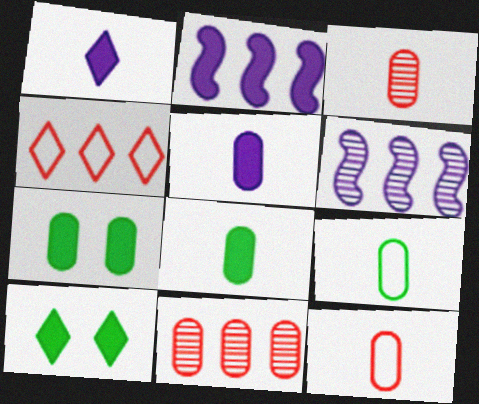[[3, 5, 9], 
[6, 10, 12]]